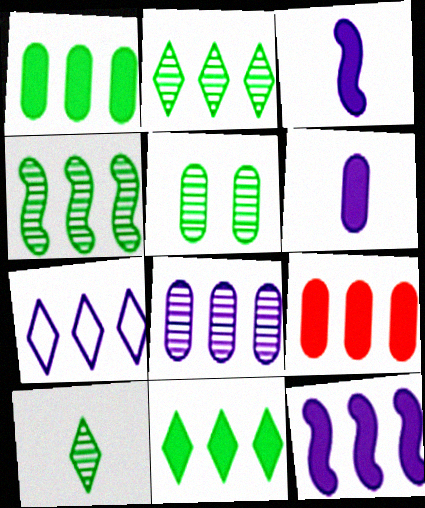[[4, 5, 10], 
[4, 7, 9], 
[7, 8, 12], 
[9, 11, 12]]